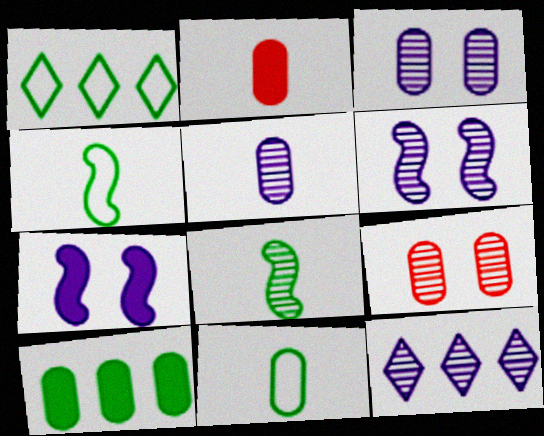[[1, 2, 6], 
[2, 5, 11], 
[5, 6, 12], 
[8, 9, 12]]